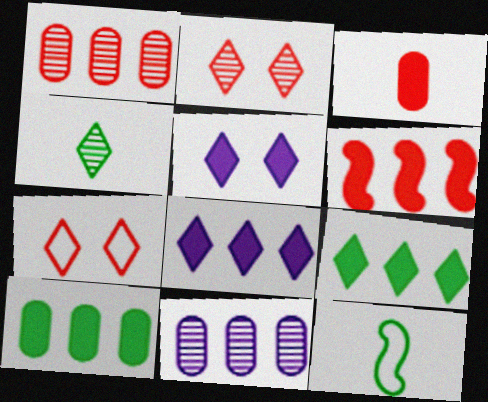[[1, 5, 12], 
[4, 7, 8], 
[6, 8, 10]]